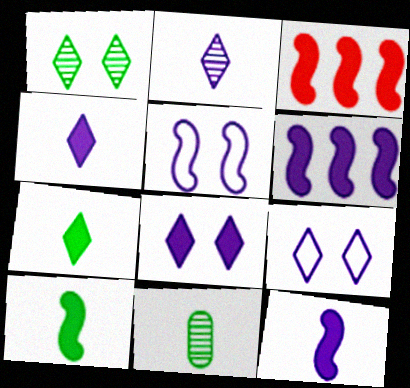[[3, 9, 11]]